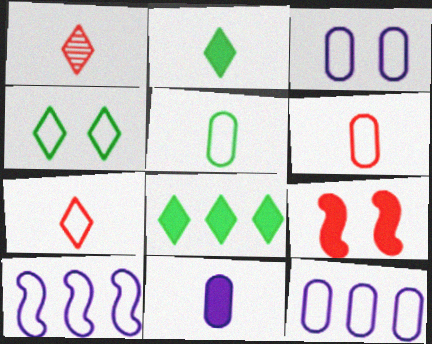[[4, 6, 10], 
[8, 9, 11]]